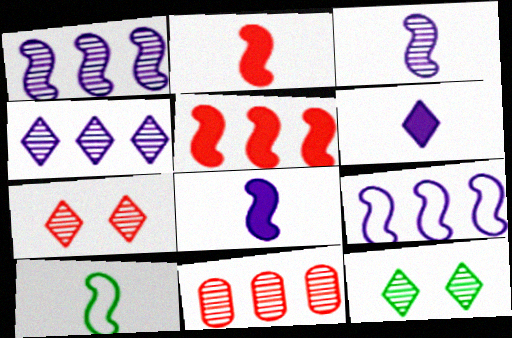[[2, 3, 10], 
[3, 11, 12]]